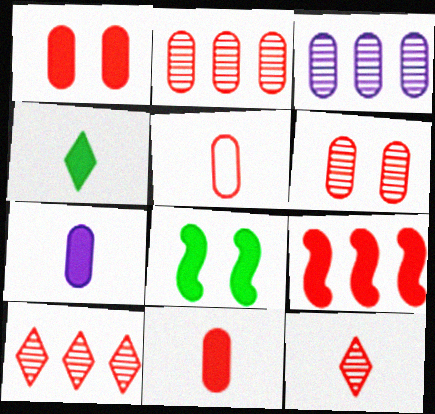[[1, 2, 5]]